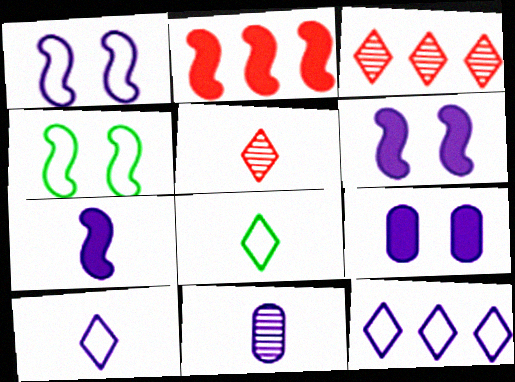[[6, 11, 12], 
[7, 10, 11]]